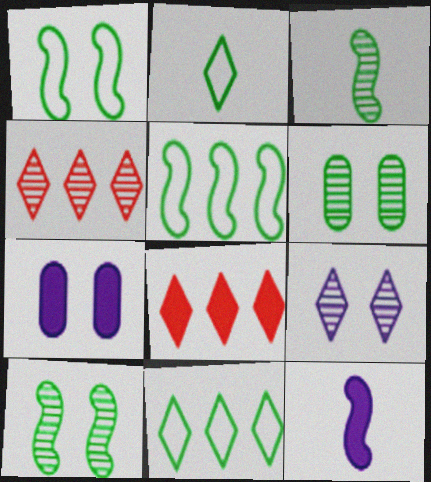[[2, 8, 9]]